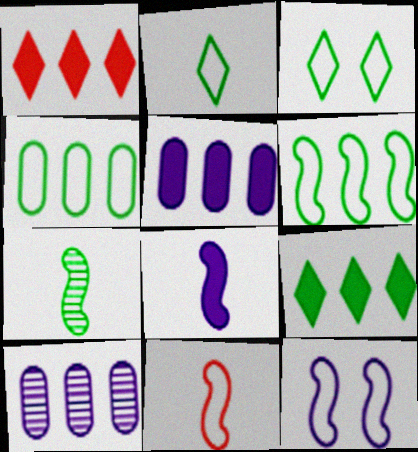[[1, 6, 10], 
[6, 11, 12], 
[7, 8, 11]]